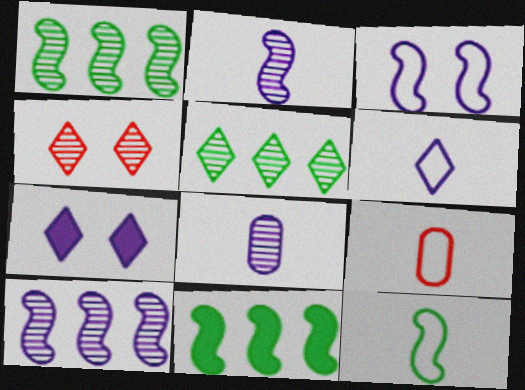[[1, 4, 8], 
[1, 7, 9], 
[6, 9, 12]]